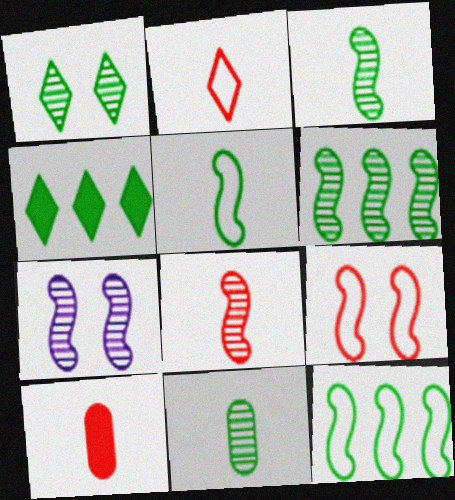[[1, 6, 11], 
[2, 8, 10], 
[6, 7, 8]]